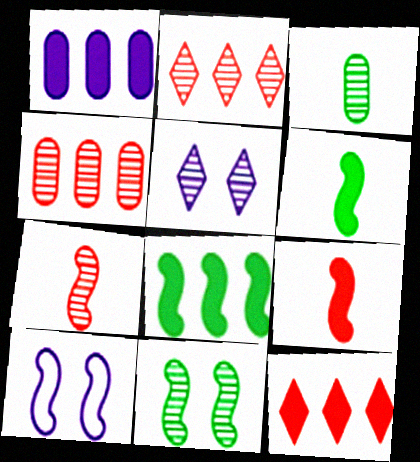[[1, 8, 12], 
[3, 10, 12], 
[7, 8, 10]]